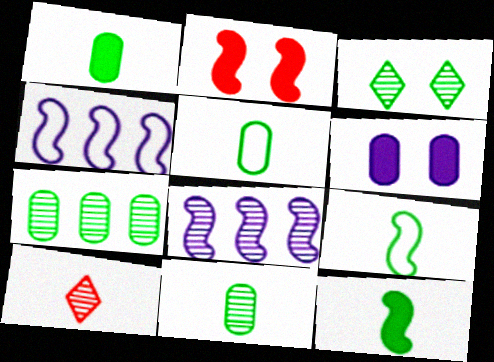[[1, 5, 11], 
[2, 8, 9]]